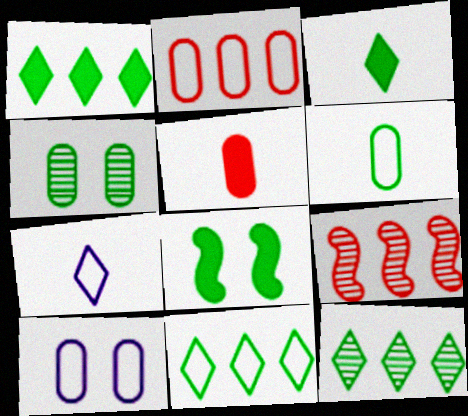[[1, 11, 12], 
[2, 6, 10], 
[3, 9, 10], 
[6, 8, 12]]